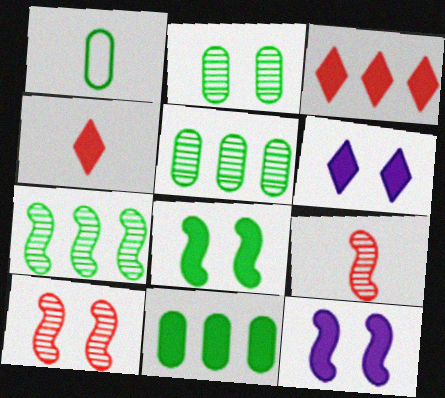[[1, 2, 11], 
[4, 11, 12]]